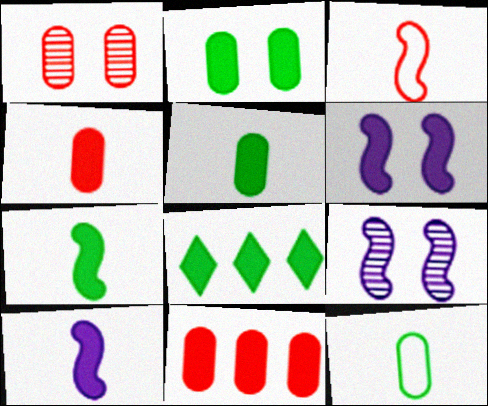[[2, 7, 8], 
[4, 6, 8]]